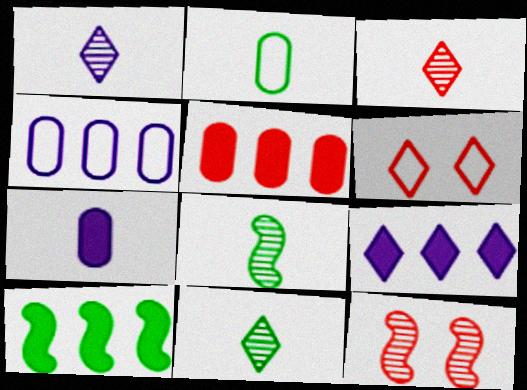[[1, 3, 11], 
[2, 9, 12], 
[5, 9, 10], 
[6, 9, 11]]